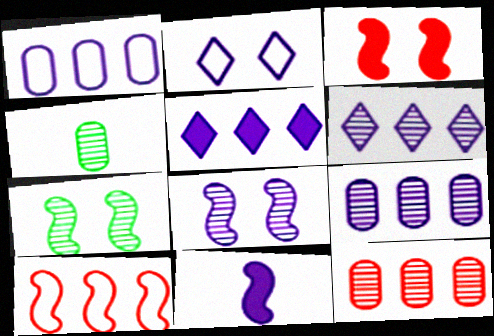[[2, 9, 11], 
[7, 10, 11]]